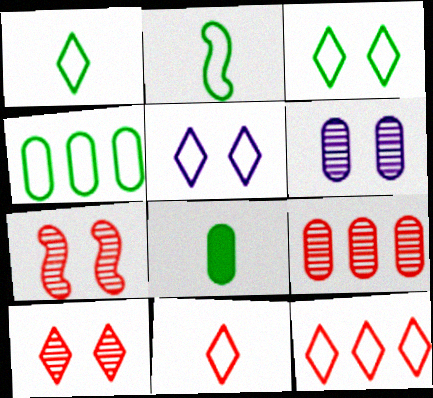[[1, 5, 12], 
[2, 3, 4]]